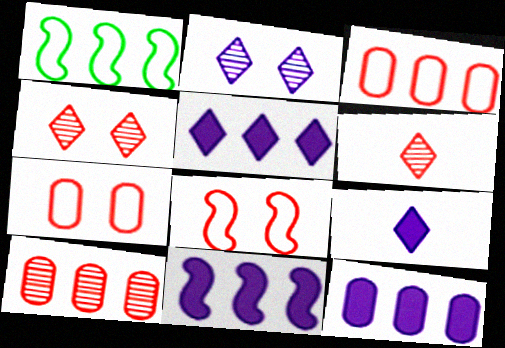[[1, 5, 10], 
[5, 11, 12]]